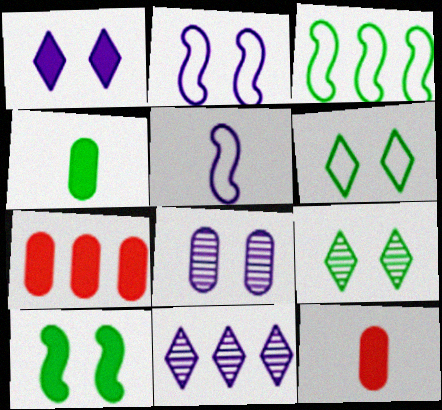[[1, 2, 8], 
[3, 4, 9], 
[3, 7, 11], 
[5, 7, 9]]